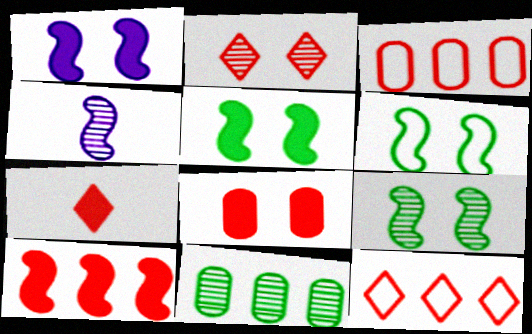[[2, 4, 11], 
[2, 7, 12], 
[4, 6, 10], 
[5, 6, 9], 
[7, 8, 10]]